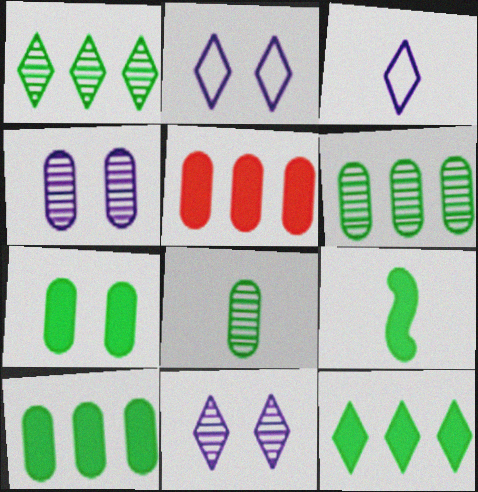[[7, 9, 12]]